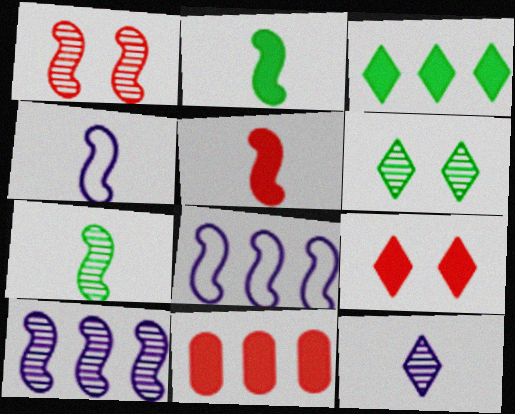[[1, 2, 8], 
[1, 7, 10], 
[4, 5, 7], 
[4, 6, 11], 
[5, 9, 11]]